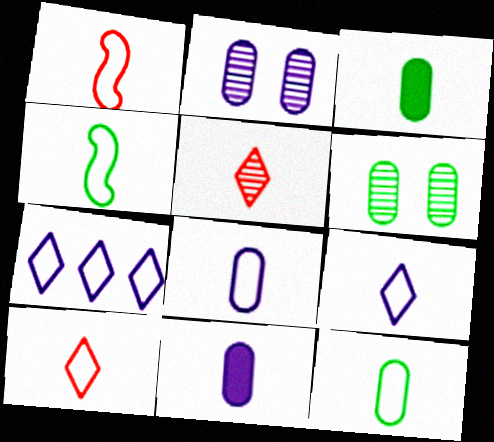[[1, 9, 12], 
[4, 5, 11], 
[4, 8, 10]]